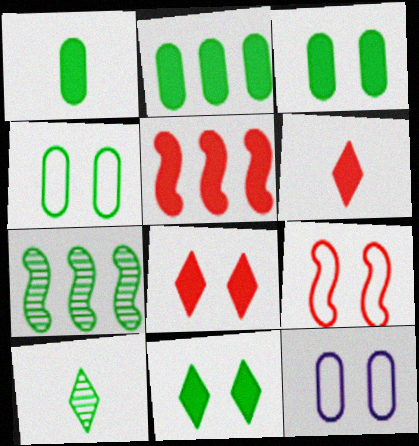[[1, 2, 3], 
[5, 10, 12], 
[6, 7, 12]]